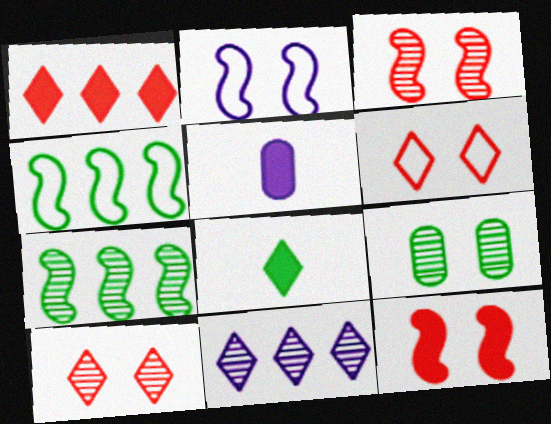[[2, 5, 11], 
[4, 5, 10], 
[4, 8, 9], 
[5, 6, 7], 
[6, 8, 11]]